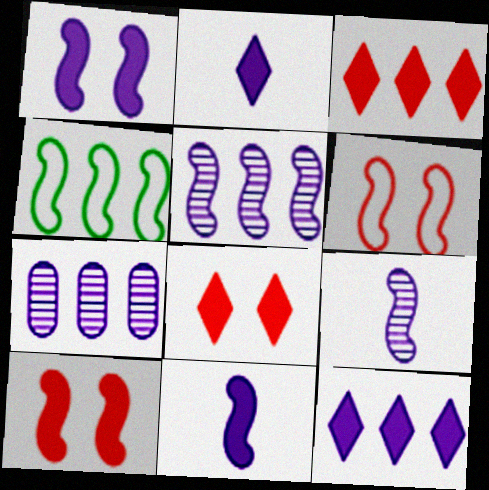[[3, 4, 7], 
[4, 9, 10]]